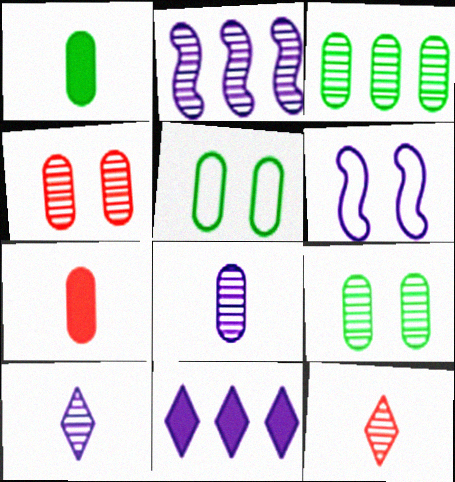[[1, 3, 5], 
[2, 9, 12], 
[3, 4, 8], 
[6, 8, 11]]